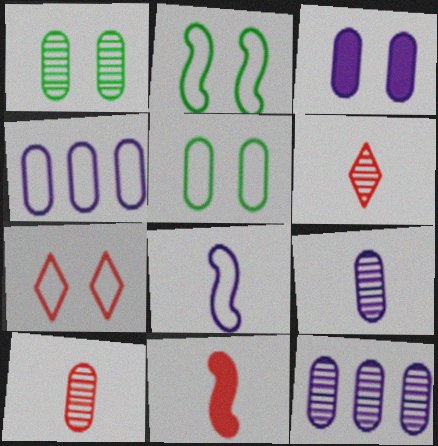[[1, 10, 12], 
[3, 4, 9]]